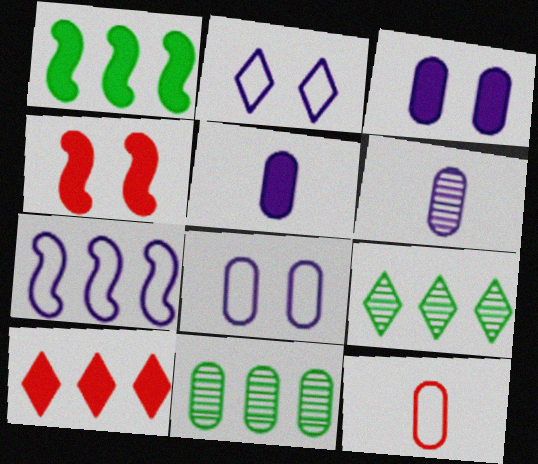[[3, 11, 12], 
[7, 10, 11]]